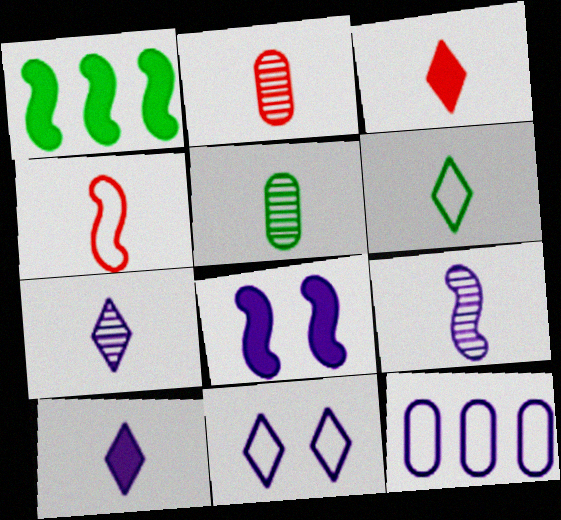[[1, 2, 11], 
[2, 3, 4], 
[3, 6, 7], 
[4, 5, 10], 
[7, 8, 12]]